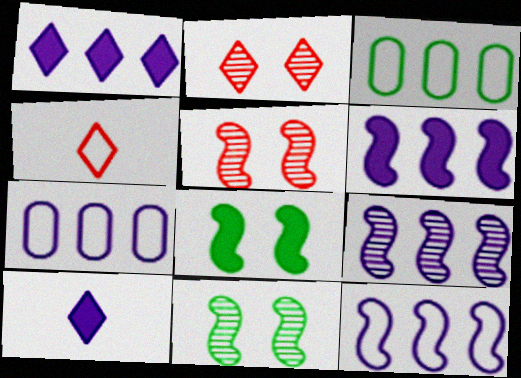[[1, 7, 9], 
[3, 5, 10], 
[6, 9, 12]]